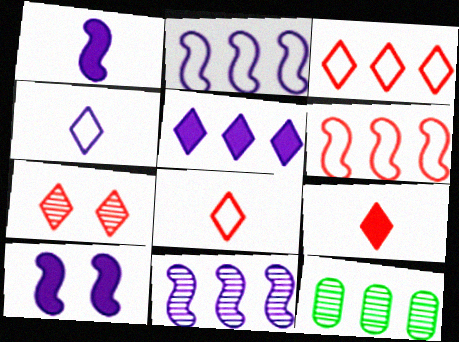[[3, 7, 9], 
[5, 6, 12], 
[8, 10, 12]]